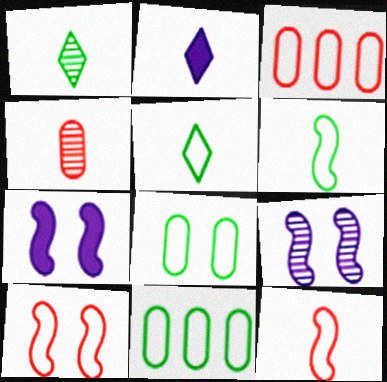[[1, 3, 7], 
[2, 4, 6]]